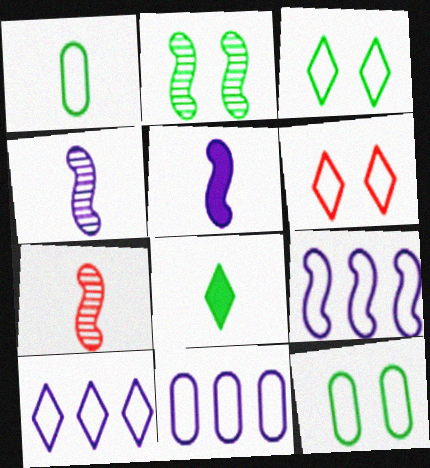[[1, 6, 9], 
[9, 10, 11]]